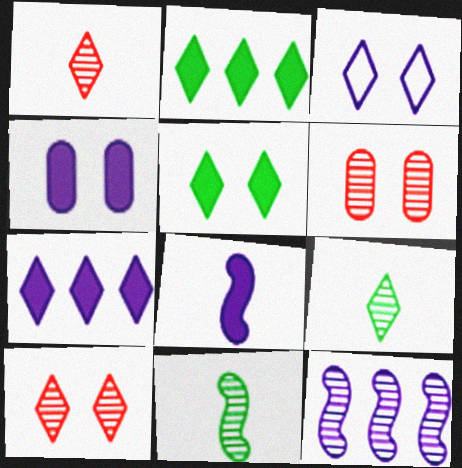[[1, 2, 3], 
[3, 5, 10], 
[4, 7, 8], 
[6, 9, 12]]